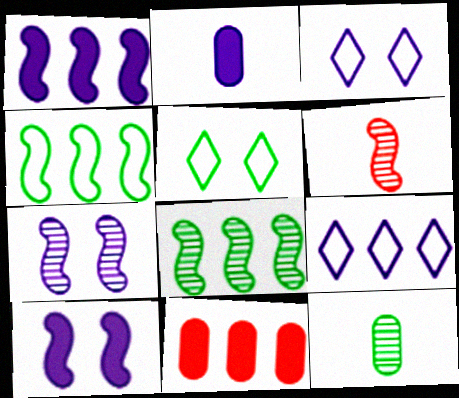[[2, 7, 9], 
[4, 6, 10], 
[6, 7, 8], 
[8, 9, 11]]